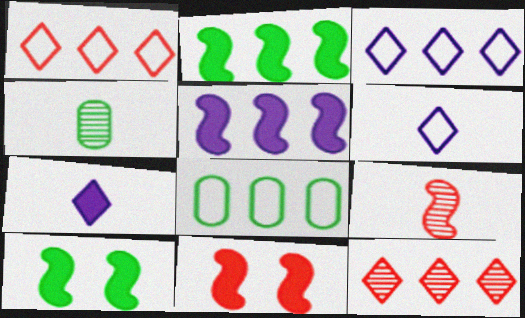[[3, 4, 11], 
[5, 8, 12]]